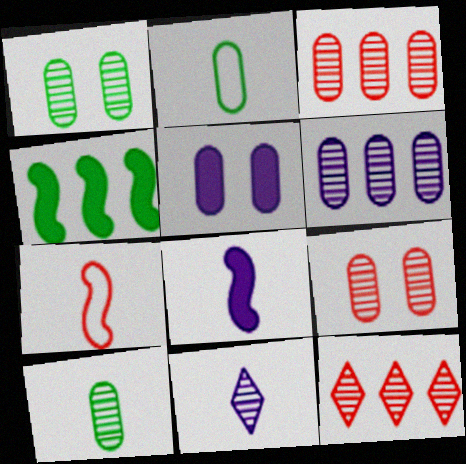[[2, 3, 5], 
[6, 9, 10]]